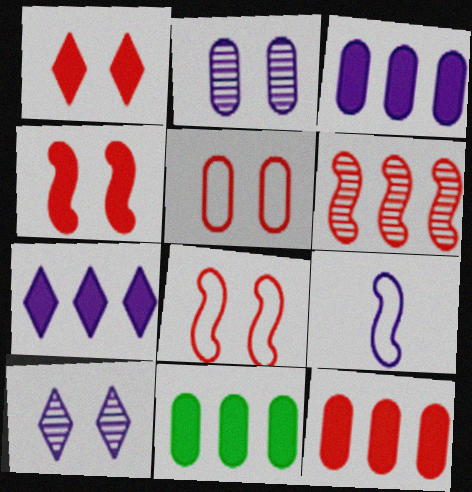[[2, 7, 9], 
[3, 9, 10], 
[3, 11, 12]]